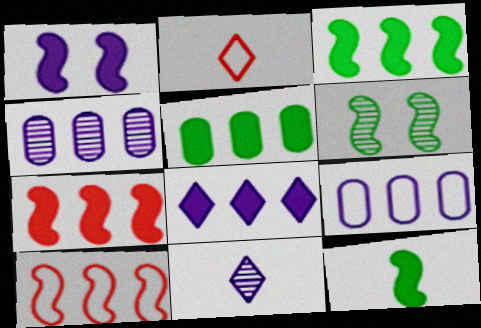[[1, 7, 12], 
[1, 9, 11], 
[5, 7, 8]]